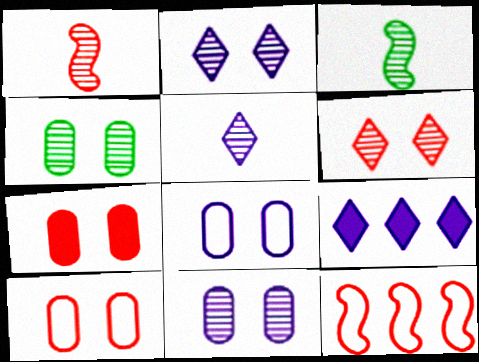[[3, 9, 10], 
[4, 7, 8]]